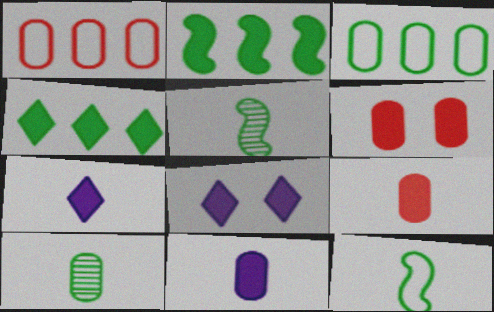[[1, 5, 8], 
[2, 6, 7], 
[2, 8, 9]]